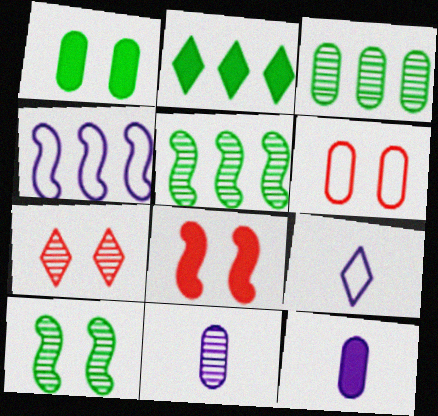[[2, 7, 9], 
[2, 8, 12], 
[3, 6, 12], 
[3, 8, 9], 
[5, 7, 11], 
[6, 7, 8]]